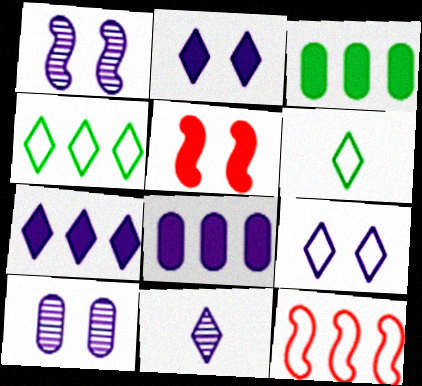[[7, 9, 11]]